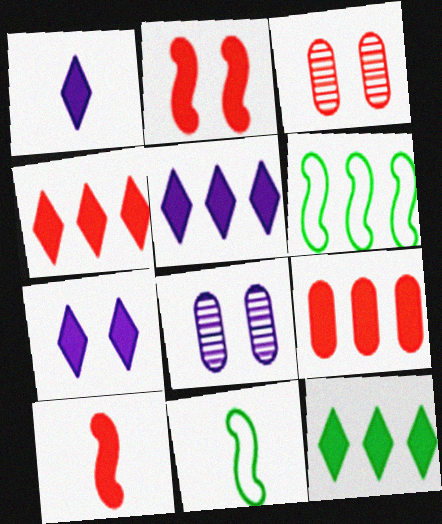[[1, 3, 6], 
[1, 5, 7], 
[3, 5, 11], 
[4, 5, 12], 
[4, 8, 11]]